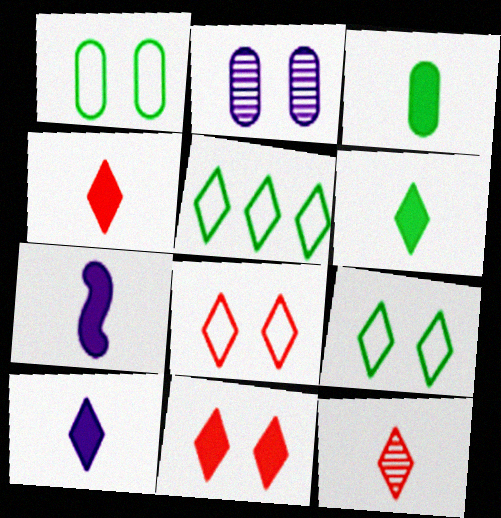[[3, 4, 7], 
[4, 6, 10]]